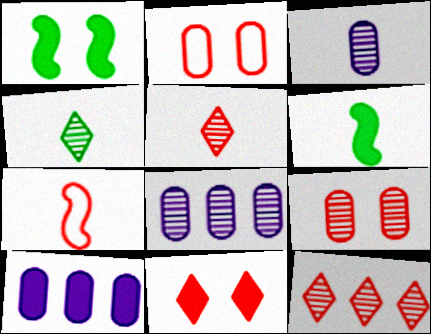[[6, 10, 11]]